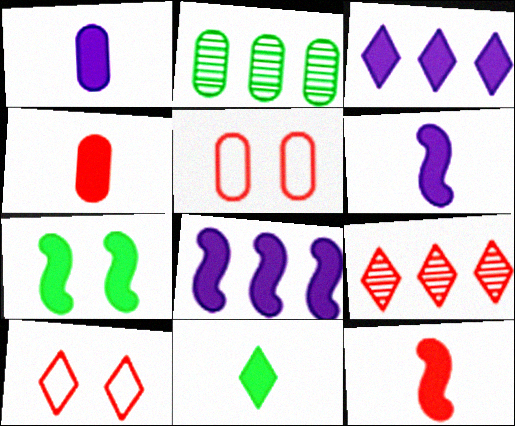[[1, 2, 5], 
[1, 11, 12], 
[2, 6, 10], 
[3, 4, 7], 
[4, 6, 11], 
[5, 9, 12], 
[7, 8, 12]]